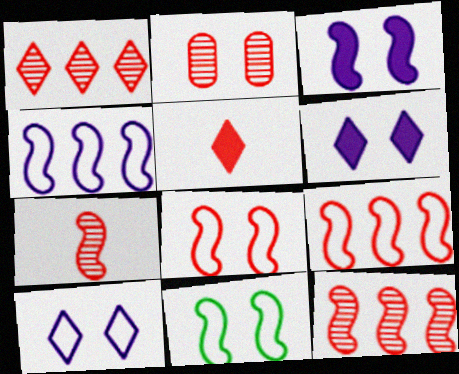[[1, 2, 7], 
[2, 5, 9], 
[2, 6, 11]]